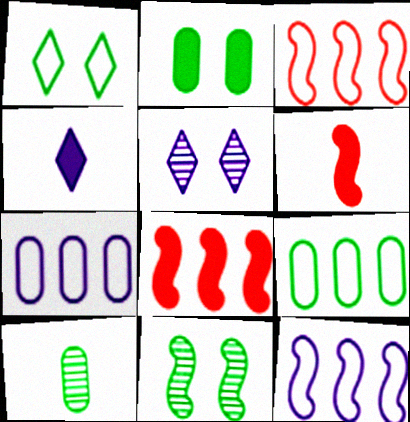[[1, 2, 11], 
[2, 4, 8], 
[2, 9, 10], 
[5, 6, 9], 
[6, 11, 12]]